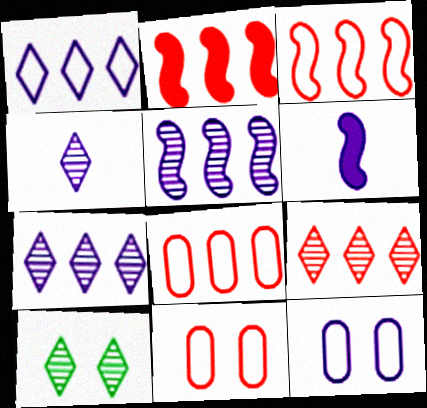[[2, 8, 9], 
[4, 9, 10], 
[6, 7, 12], 
[6, 8, 10]]